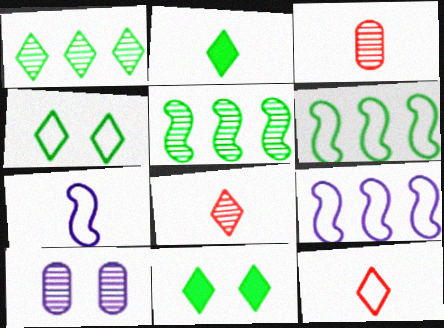[[1, 2, 4], 
[2, 3, 7], 
[3, 9, 11], 
[5, 8, 10]]